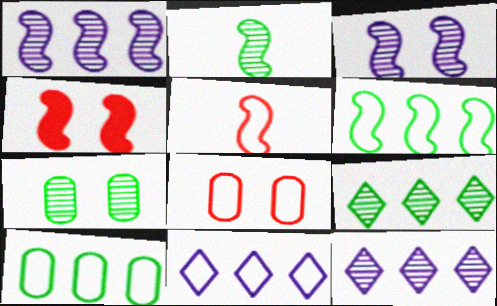[[2, 7, 9]]